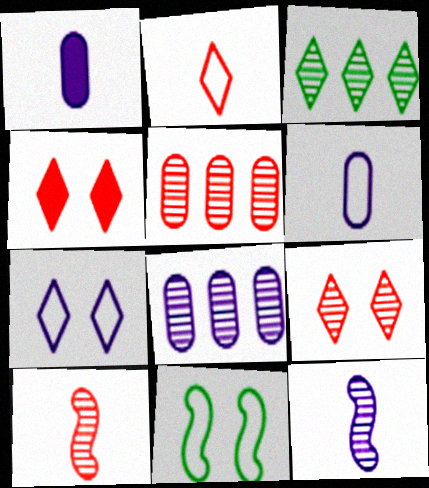[[5, 9, 10]]